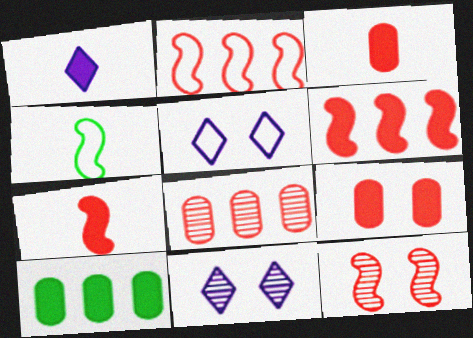[[2, 7, 12]]